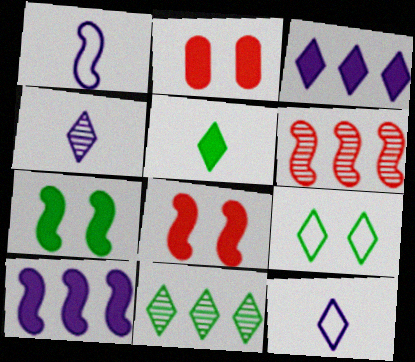[[1, 2, 11], 
[1, 6, 7], 
[2, 5, 10], 
[5, 9, 11]]